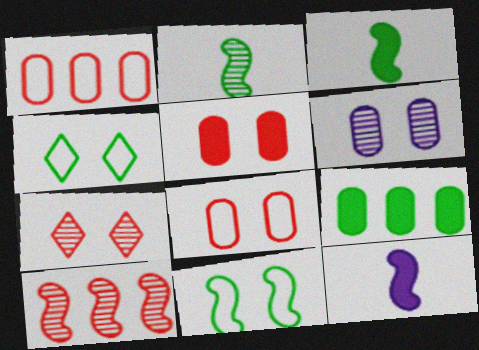[[2, 4, 9], 
[10, 11, 12]]